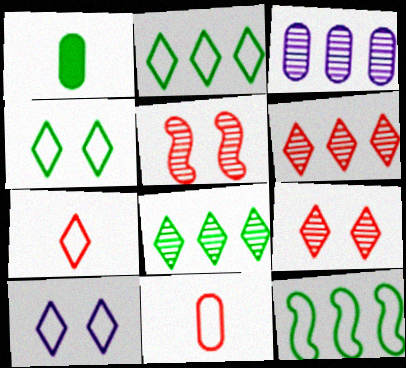[[2, 7, 10], 
[10, 11, 12]]